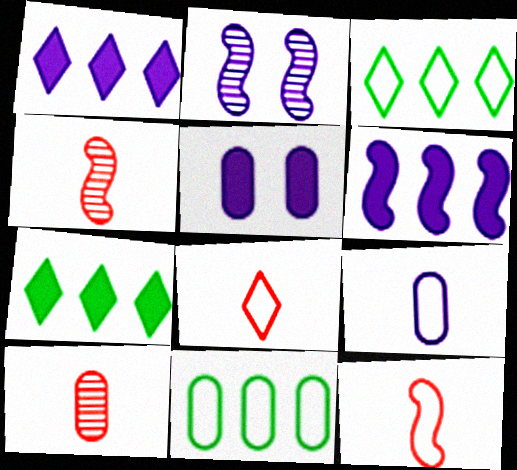[[1, 2, 9], 
[3, 4, 5], 
[5, 10, 11]]